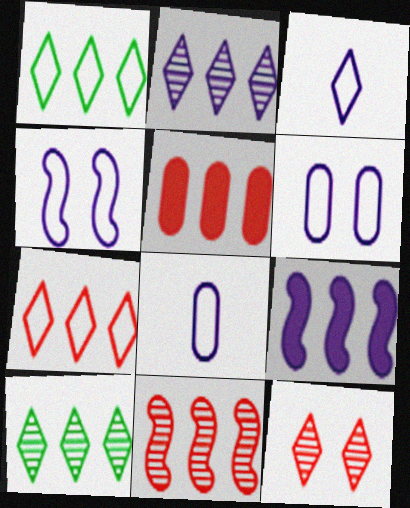[[5, 7, 11]]